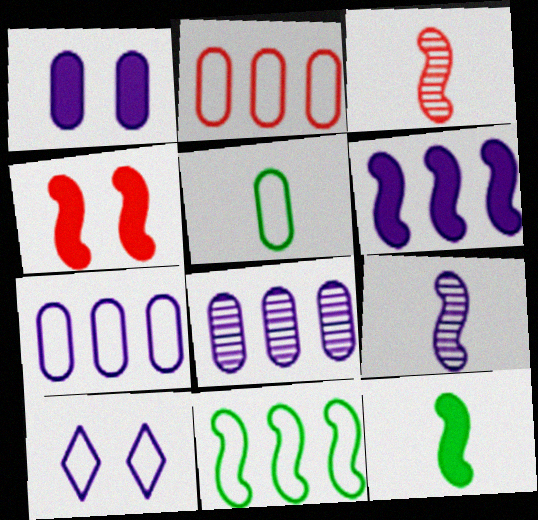[[4, 6, 12], 
[4, 9, 11]]